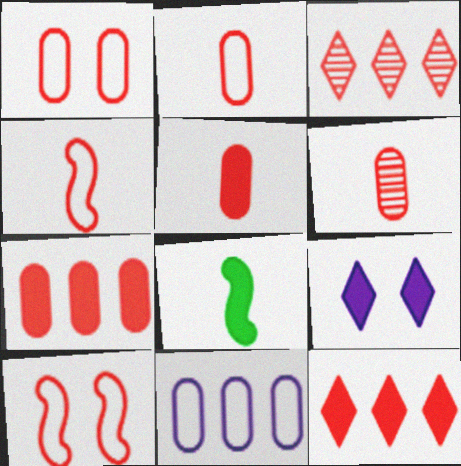[[1, 6, 7], 
[2, 5, 6], 
[3, 5, 10], 
[6, 10, 12], 
[7, 8, 9]]